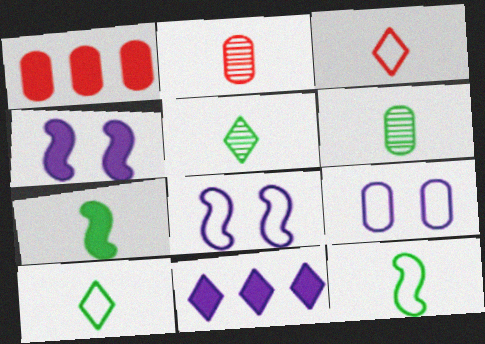[[1, 5, 8], 
[1, 6, 9], 
[6, 7, 10]]